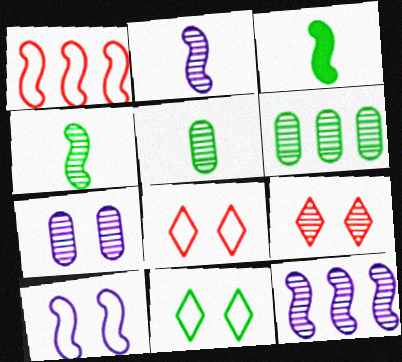[[2, 6, 9], 
[3, 6, 11], 
[5, 9, 12]]